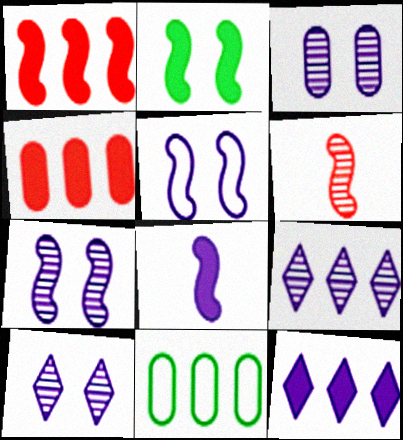[[1, 2, 8], 
[1, 9, 11], 
[3, 7, 10]]